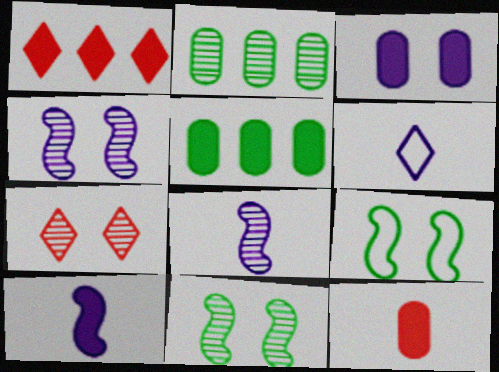[[2, 7, 8], 
[3, 5, 12], 
[3, 7, 9]]